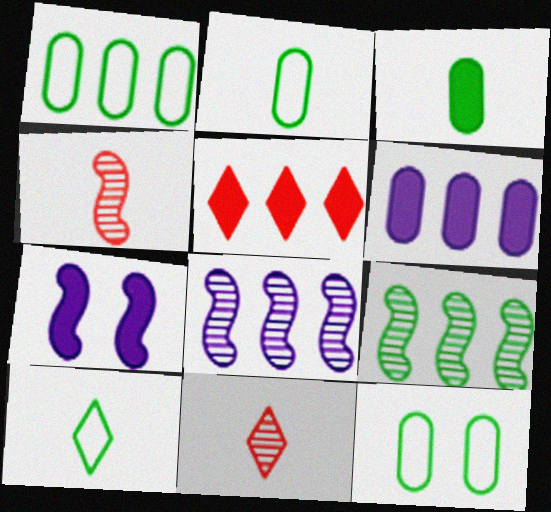[[1, 2, 12], 
[1, 5, 8], 
[1, 7, 11], 
[3, 5, 7]]